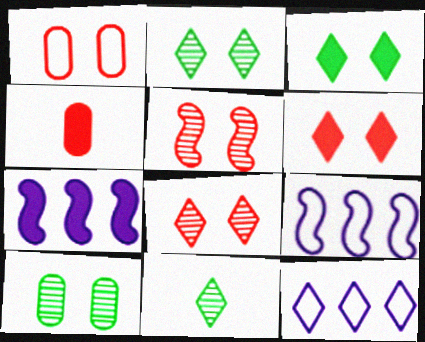[[1, 5, 6], 
[1, 7, 11], 
[2, 4, 9], 
[3, 4, 7], 
[6, 11, 12]]